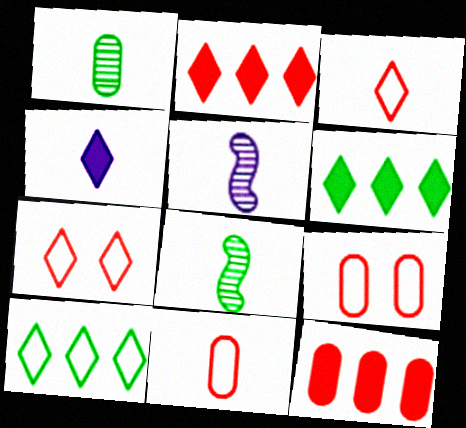[[4, 8, 11], 
[5, 6, 9]]